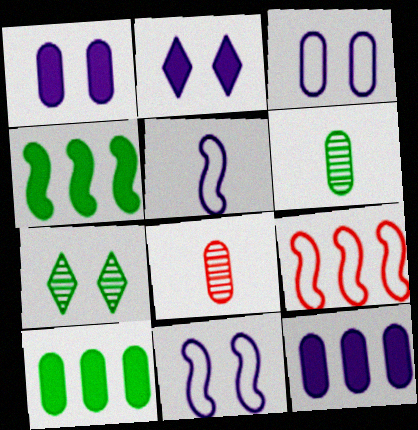[[2, 6, 9], 
[3, 8, 10]]